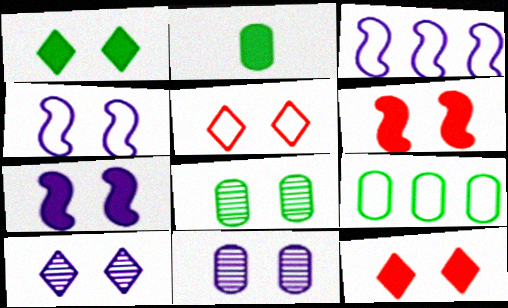[[1, 5, 10], 
[2, 8, 9], 
[4, 8, 12], 
[5, 7, 8]]